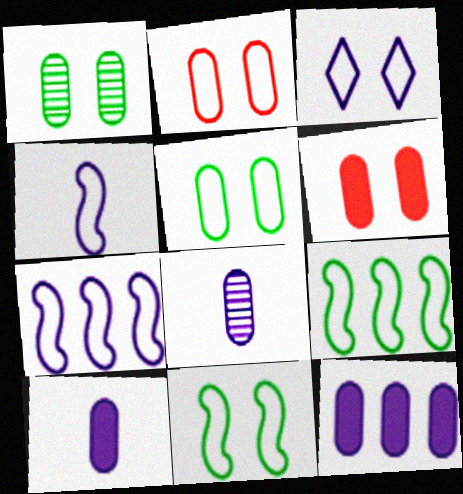[[2, 3, 11]]